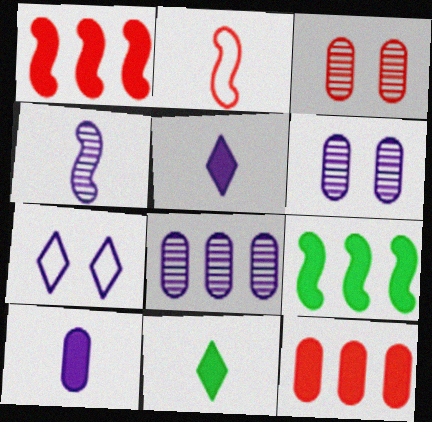[]